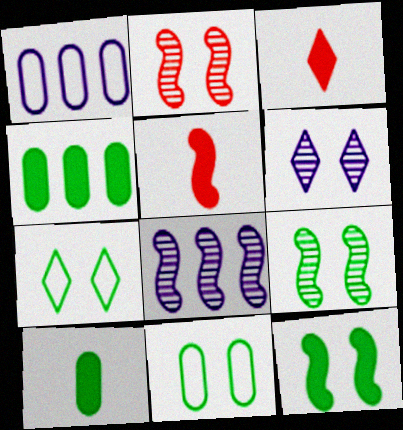[[1, 3, 9], 
[3, 8, 11]]